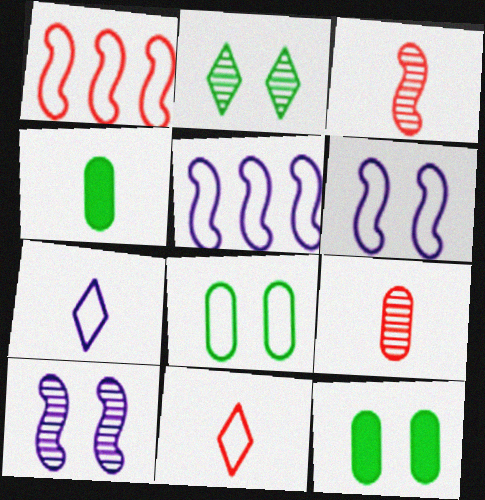[[1, 7, 8], 
[3, 4, 7], 
[5, 8, 11]]